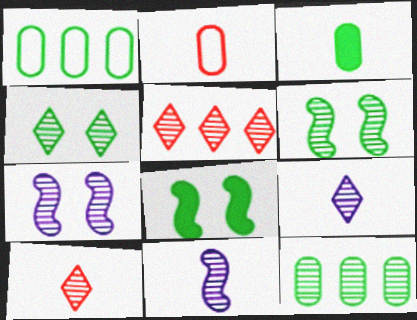[[4, 5, 9], 
[7, 10, 12]]